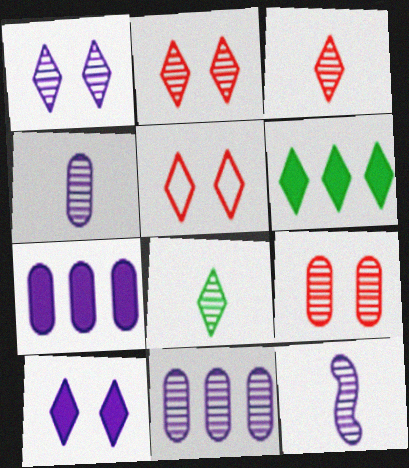[[1, 11, 12]]